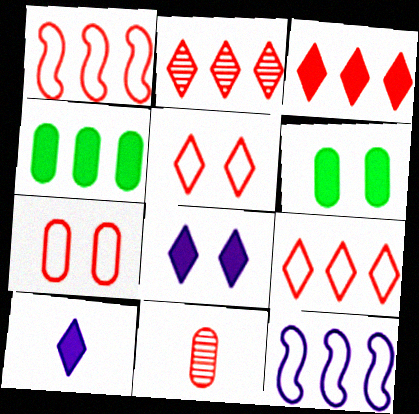[[2, 3, 9], 
[2, 4, 12]]